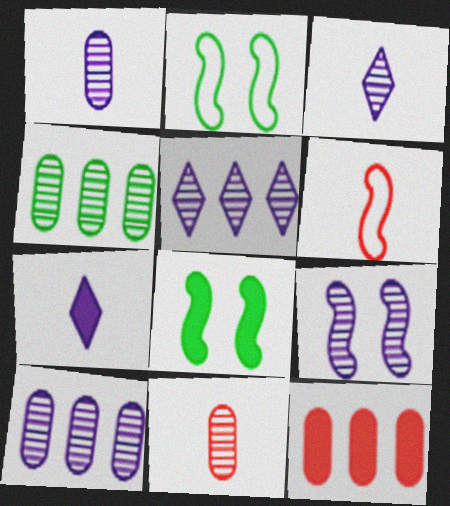[[1, 5, 9], 
[2, 3, 12], 
[3, 9, 10], 
[7, 8, 12]]